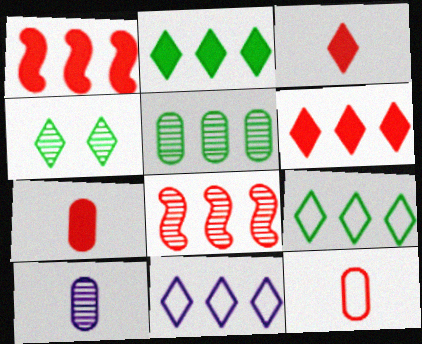[[1, 5, 11], 
[3, 4, 11], 
[4, 8, 10]]